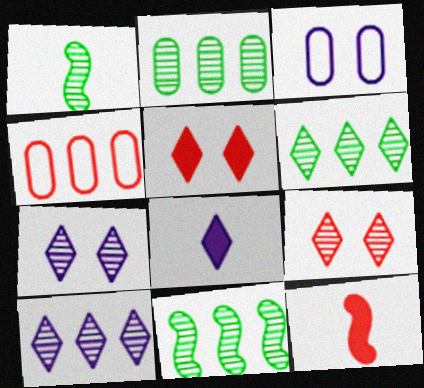[[2, 6, 11], 
[3, 6, 12], 
[4, 9, 12]]